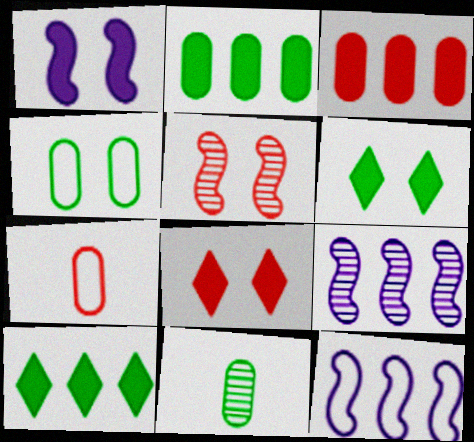[[2, 4, 11], 
[6, 7, 9], 
[8, 11, 12]]